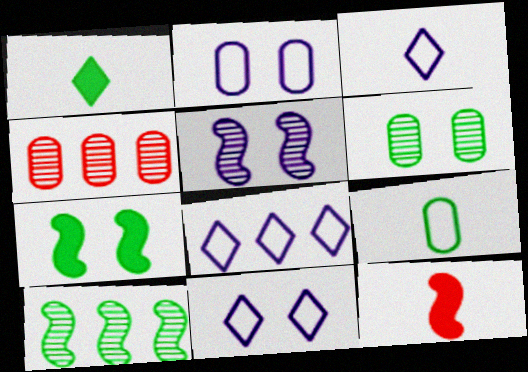[[3, 4, 7], 
[3, 8, 11], 
[6, 8, 12]]